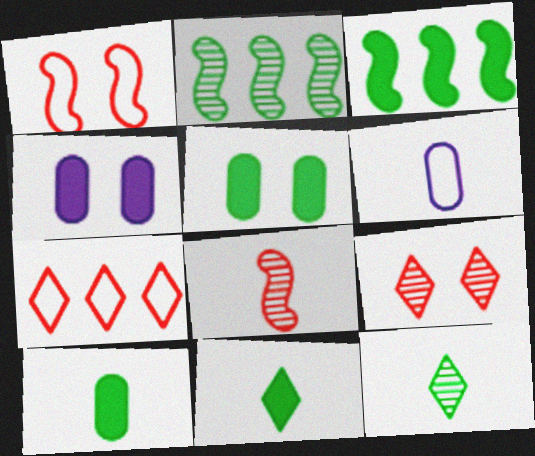[[3, 5, 11], 
[3, 6, 9], 
[6, 8, 11]]